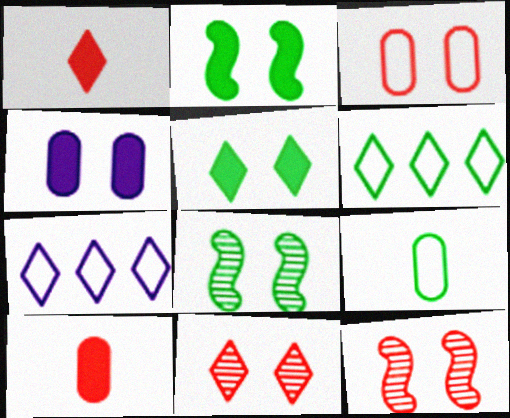[[7, 8, 10]]